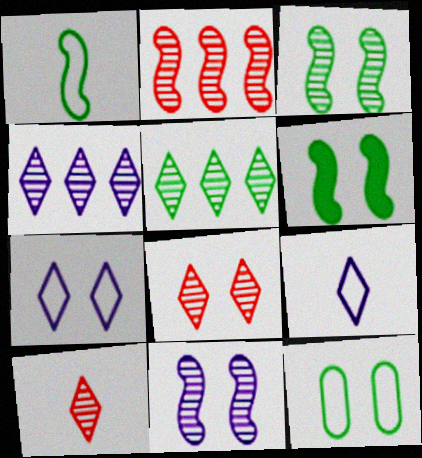[]